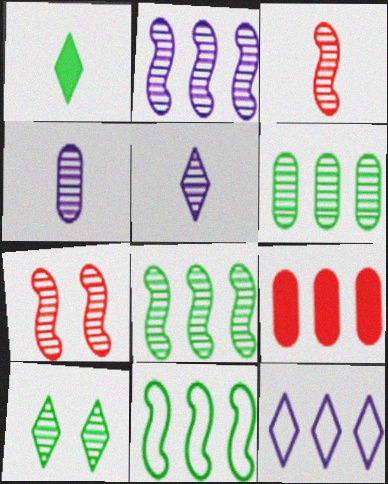[[5, 6, 7], 
[8, 9, 12]]